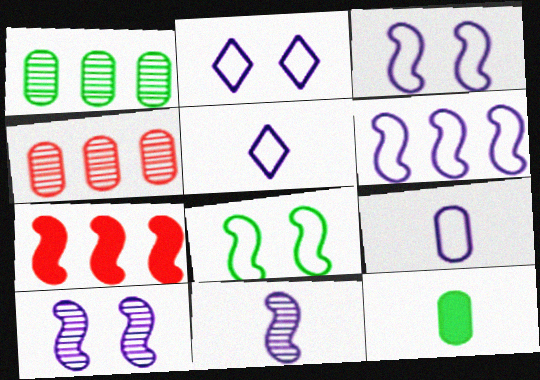[[2, 6, 9], 
[7, 8, 11]]